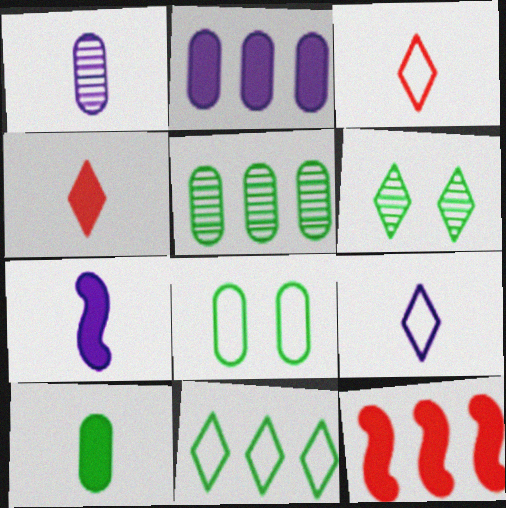[[1, 7, 9], 
[4, 7, 10], 
[5, 8, 10]]